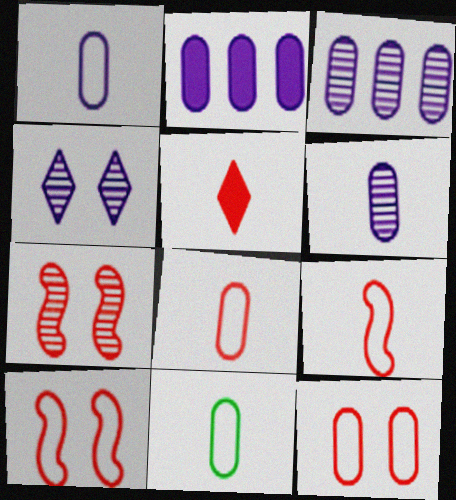[[1, 8, 11]]